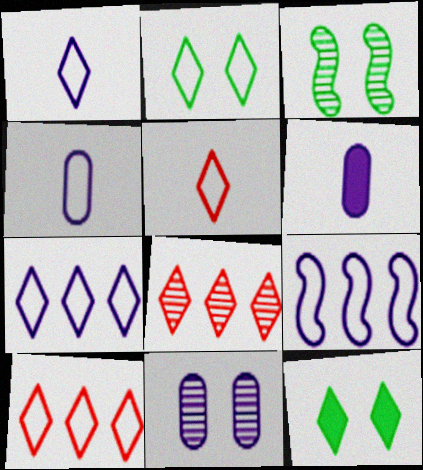[[1, 2, 10], 
[1, 8, 12], 
[2, 5, 7], 
[3, 6, 10]]